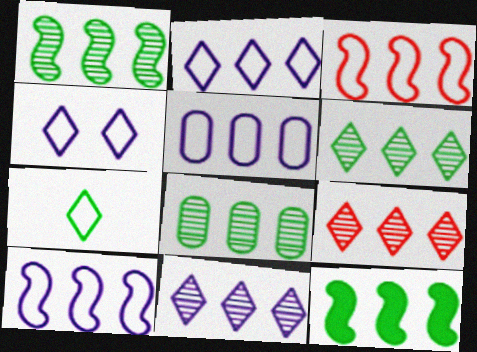[[1, 6, 8], 
[2, 5, 10], 
[5, 9, 12], 
[6, 9, 11]]